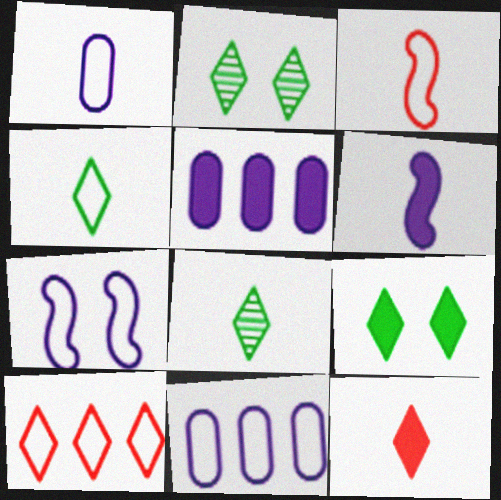[[1, 3, 4], 
[2, 3, 5]]